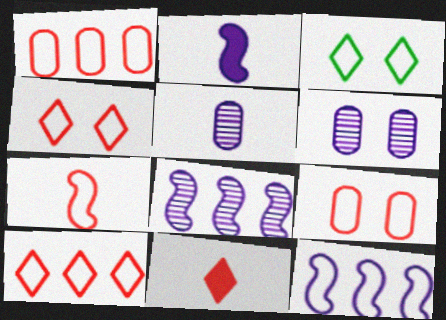[[1, 4, 7], 
[7, 9, 10]]